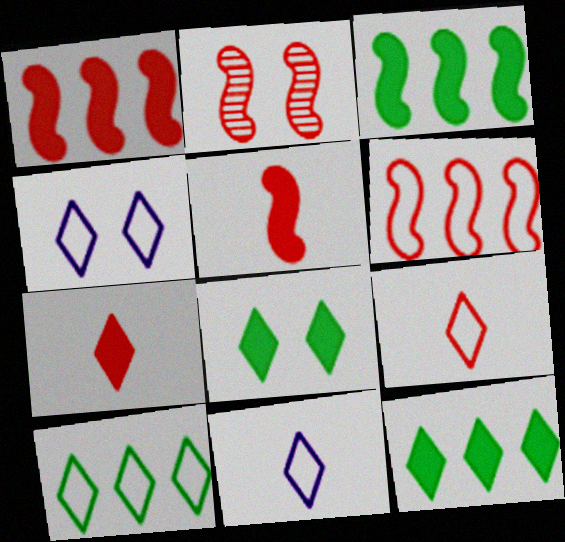[[2, 5, 6], 
[4, 9, 10]]